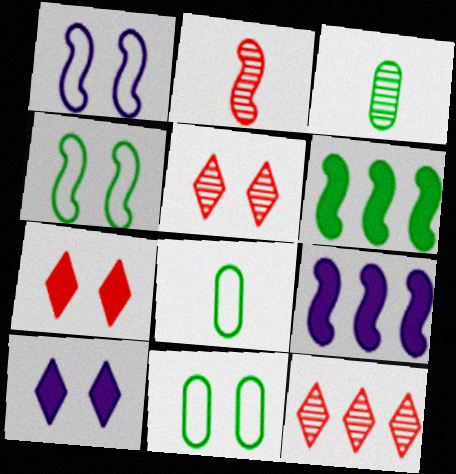[[1, 2, 6], 
[2, 4, 9], 
[5, 8, 9]]